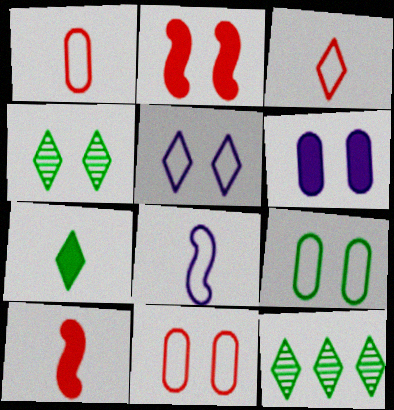[]